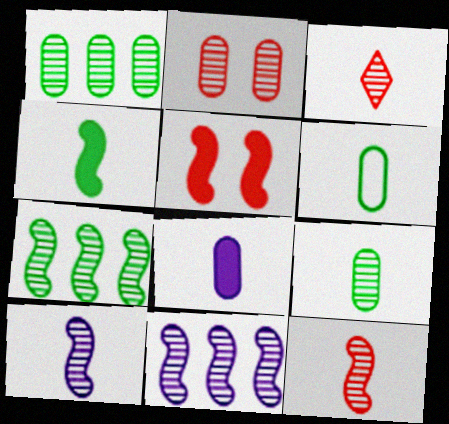[[3, 9, 10]]